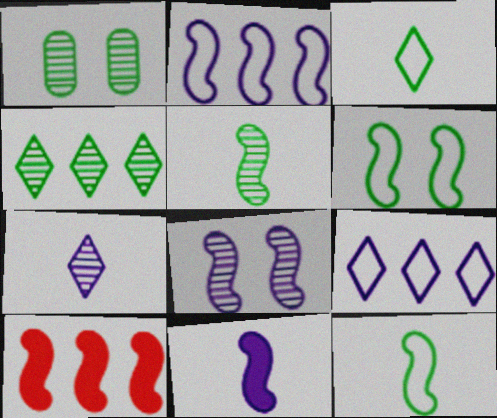[[1, 4, 5], 
[2, 8, 11], 
[8, 10, 12]]